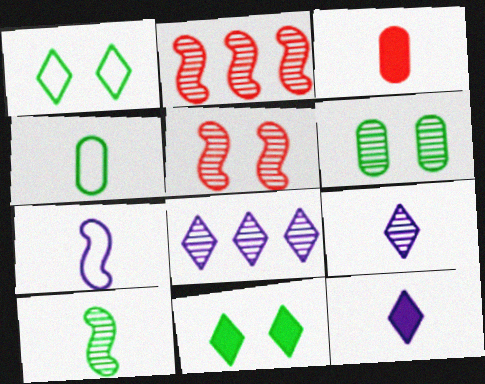[[2, 6, 9]]